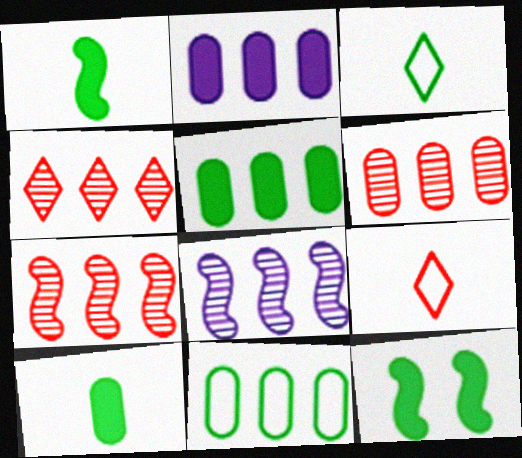[[2, 6, 11], 
[4, 6, 7]]